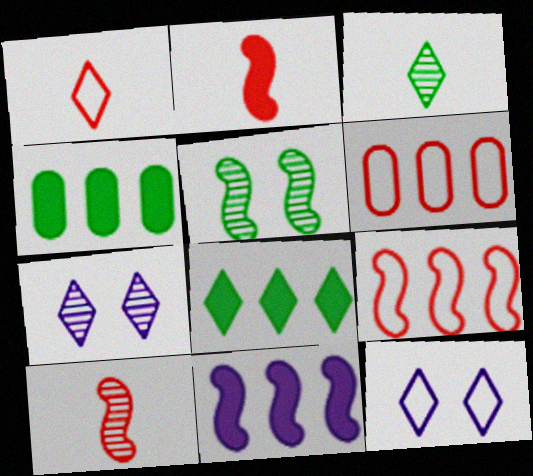[[1, 7, 8], 
[4, 10, 12]]